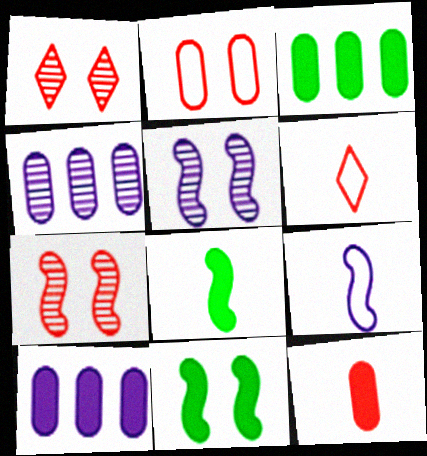[[1, 3, 9], 
[3, 5, 6], 
[4, 6, 11]]